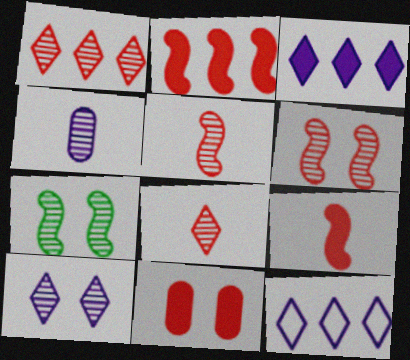[[1, 4, 7]]